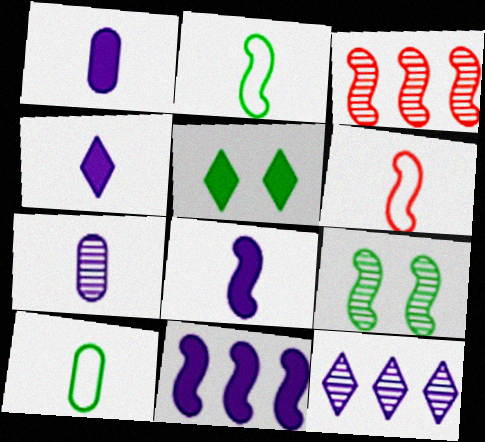[[1, 4, 8], 
[6, 9, 11]]